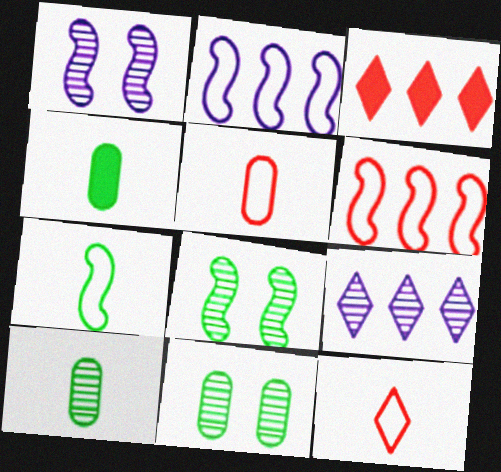[]